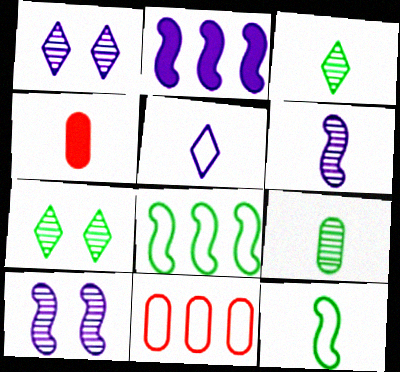[[1, 4, 8]]